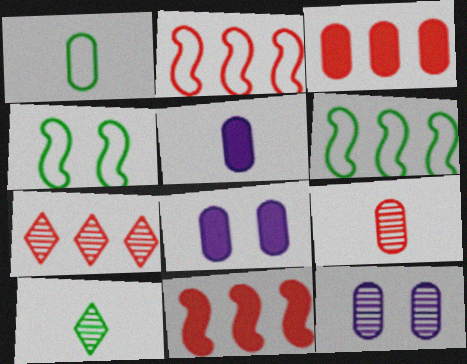[[1, 3, 12], 
[1, 5, 9], 
[2, 3, 7], 
[2, 8, 10], 
[4, 5, 7]]